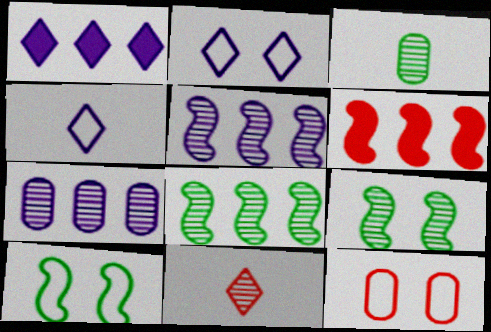[[2, 3, 6], 
[2, 10, 12], 
[6, 11, 12], 
[7, 9, 11]]